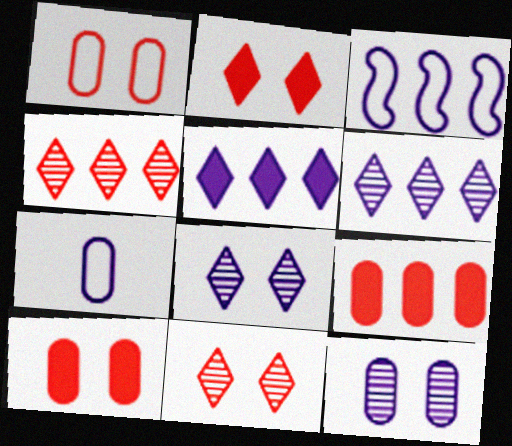[]